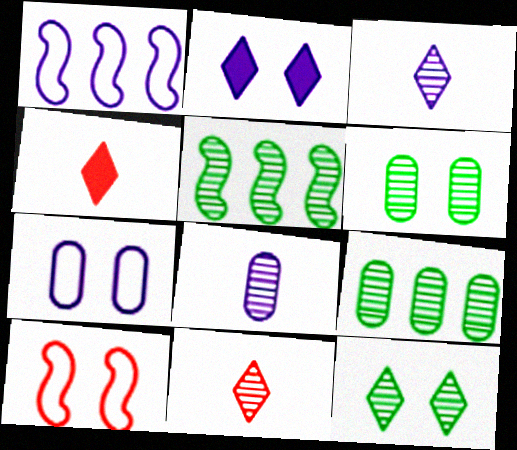[[1, 2, 8], 
[1, 4, 6], 
[2, 6, 10], 
[4, 5, 7]]